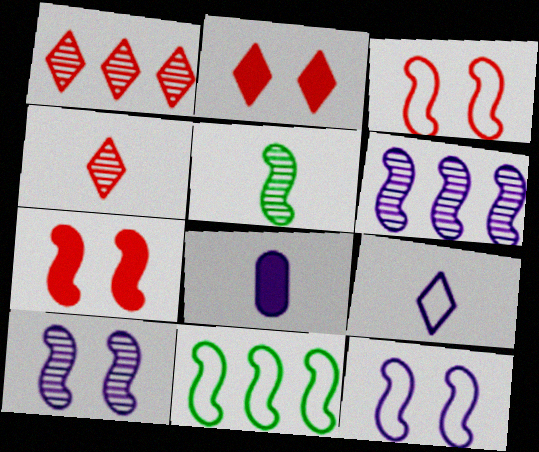[]